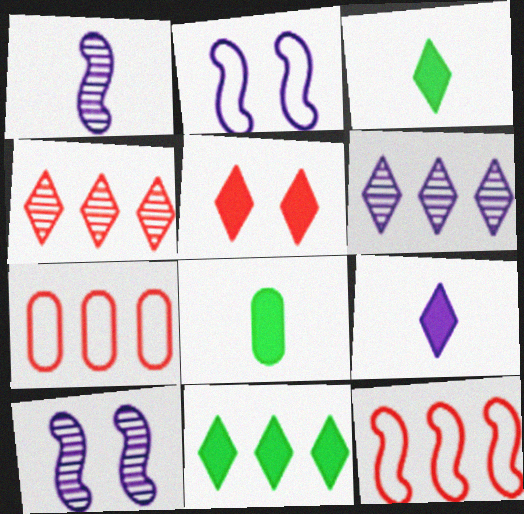[[2, 4, 8], 
[3, 7, 10], 
[5, 9, 11]]